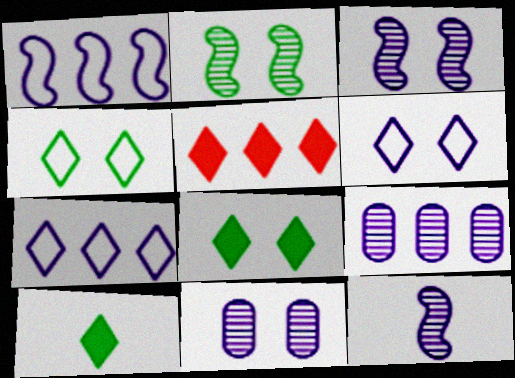[]